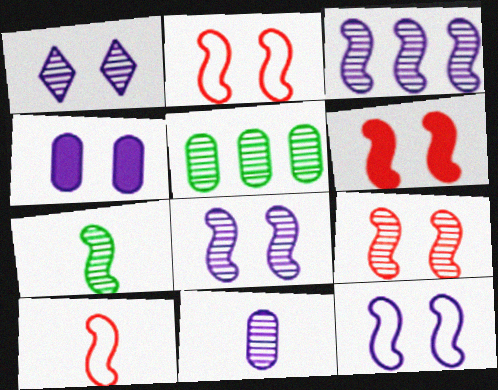[[1, 3, 11], 
[1, 4, 12], 
[2, 6, 9], 
[3, 7, 9]]